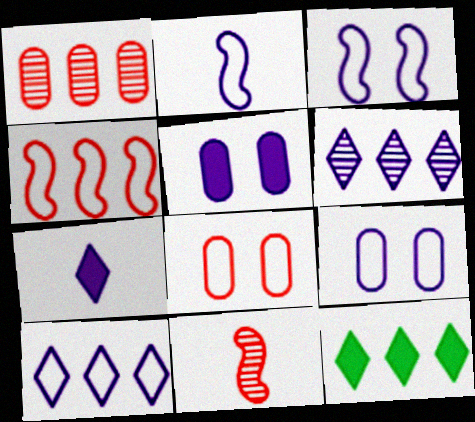[[2, 5, 6], 
[2, 9, 10], 
[9, 11, 12]]